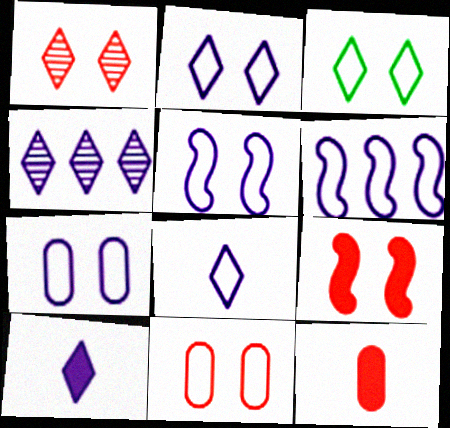[[1, 9, 11], 
[2, 4, 10], 
[2, 5, 7], 
[3, 5, 11], 
[6, 7, 8]]